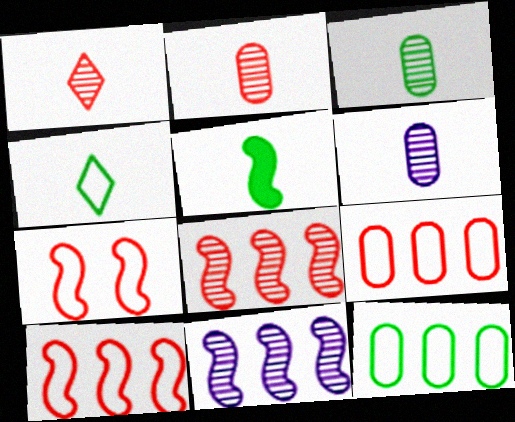[[2, 3, 6], 
[3, 4, 5], 
[5, 7, 11]]